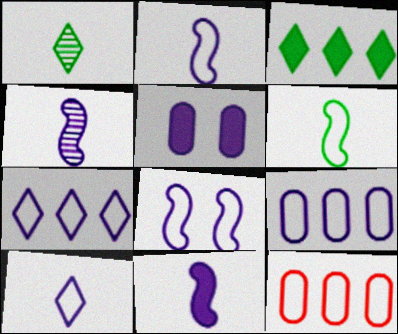[[2, 4, 11], 
[4, 5, 7], 
[8, 9, 10]]